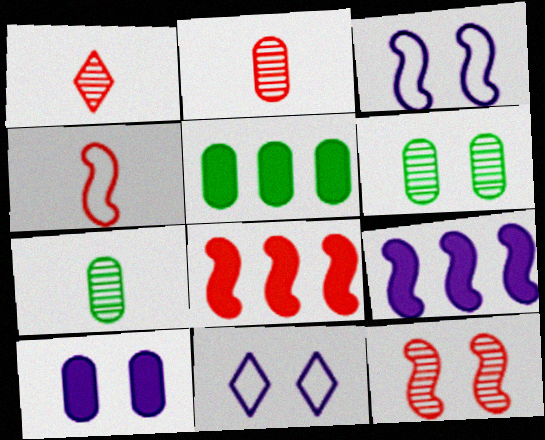[[1, 3, 5], 
[4, 8, 12], 
[7, 8, 11]]